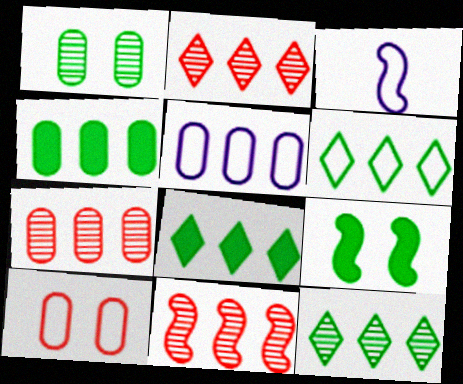[[2, 7, 11], 
[3, 6, 10], 
[3, 9, 11], 
[4, 5, 7], 
[5, 8, 11], 
[6, 8, 12]]